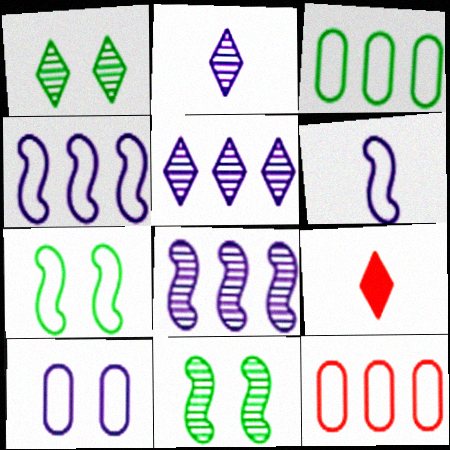[]